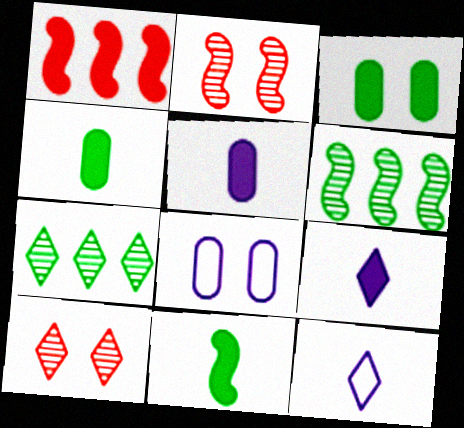[[1, 3, 9]]